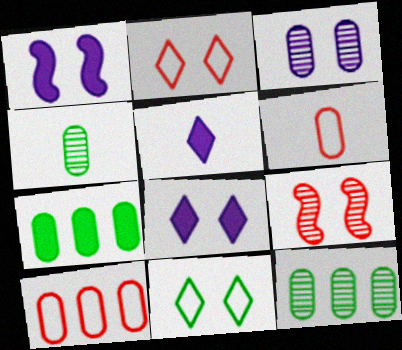[[3, 6, 7]]